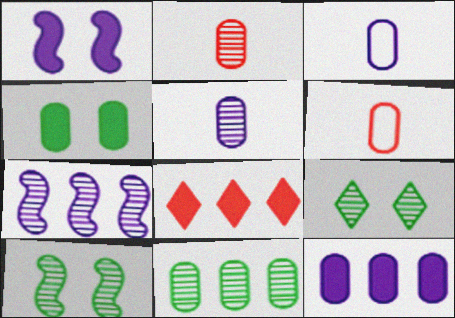[[2, 7, 9], 
[3, 8, 10]]